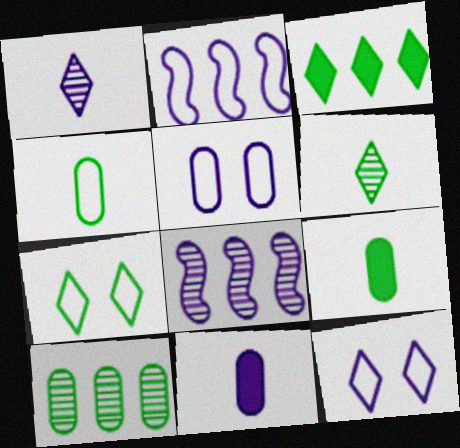[[3, 6, 7], 
[8, 11, 12]]